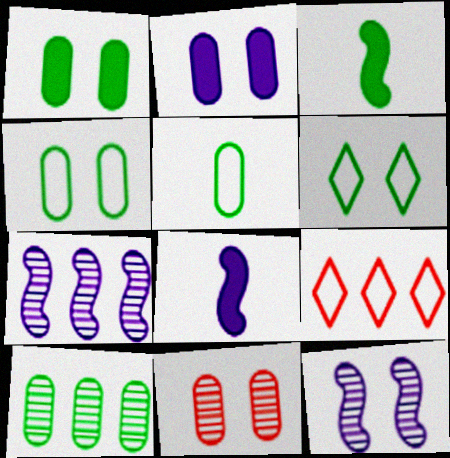[[1, 5, 10], 
[2, 4, 11], 
[3, 6, 10]]